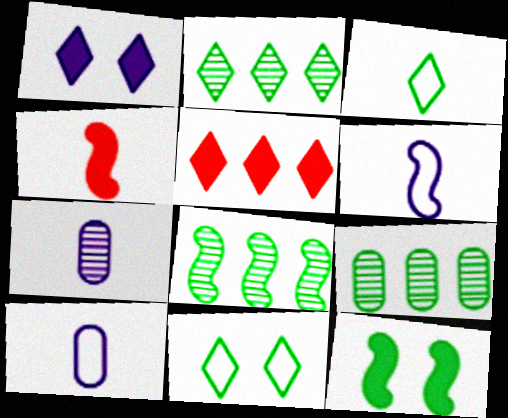[[2, 8, 9], 
[3, 4, 7], 
[3, 9, 12]]